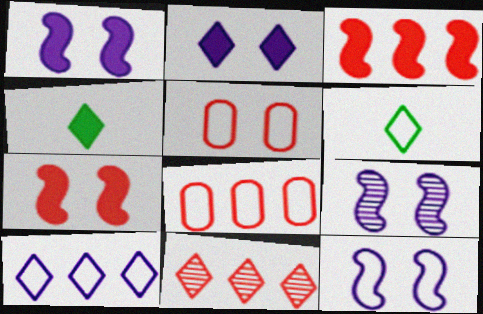[[1, 9, 12], 
[2, 6, 11], 
[3, 8, 11], 
[4, 8, 9], 
[6, 8, 12]]